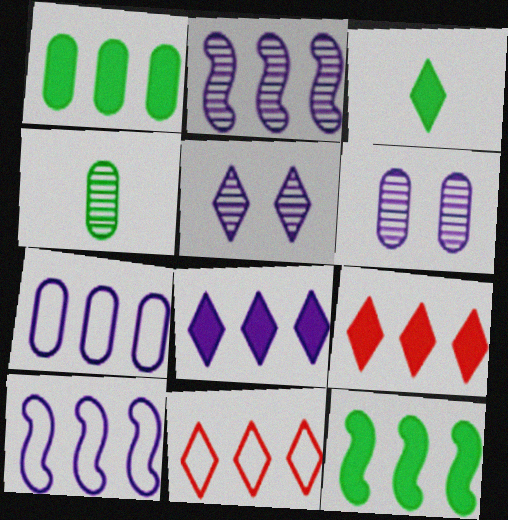[[1, 2, 11], 
[2, 7, 8], 
[3, 5, 11]]